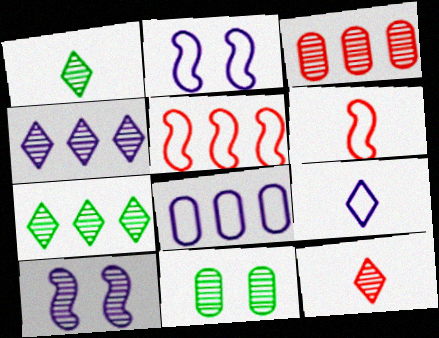[[1, 3, 10], 
[2, 8, 9]]